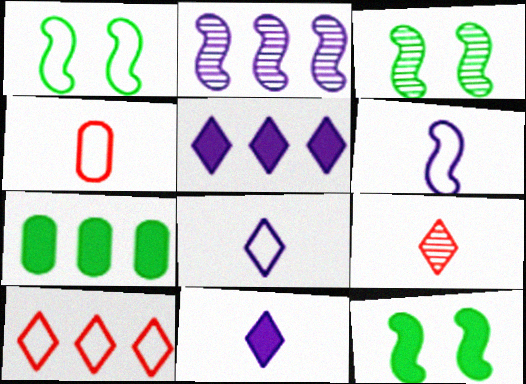[[1, 3, 12], 
[2, 7, 10], 
[3, 4, 5]]